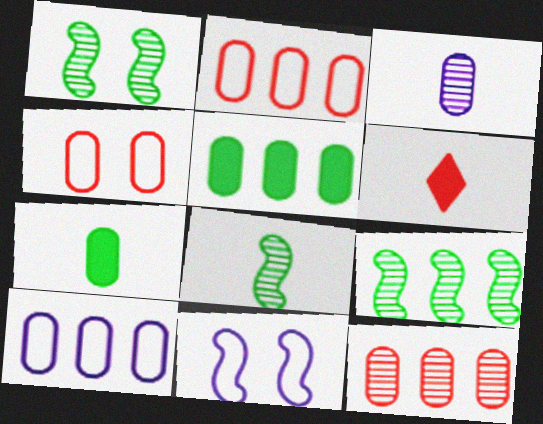[[1, 6, 10], 
[1, 8, 9], 
[3, 4, 5], 
[5, 10, 12]]